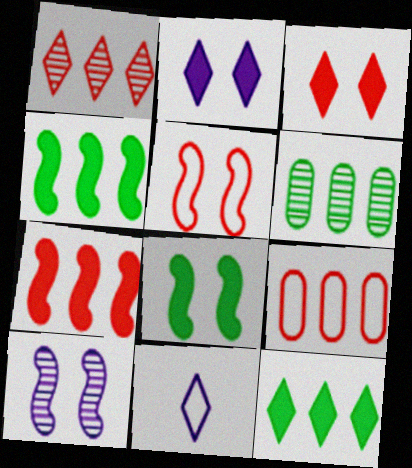[[1, 7, 9], 
[5, 8, 10]]